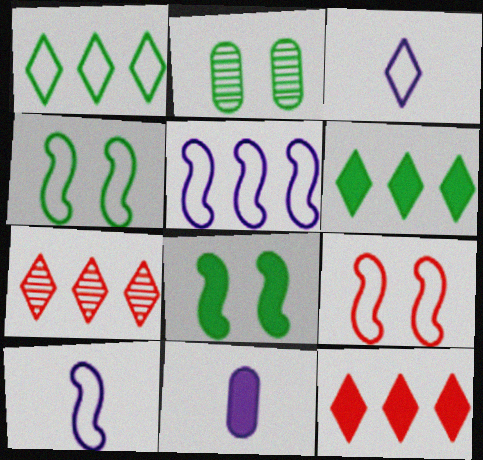[[2, 10, 12], 
[4, 7, 11], 
[8, 11, 12]]